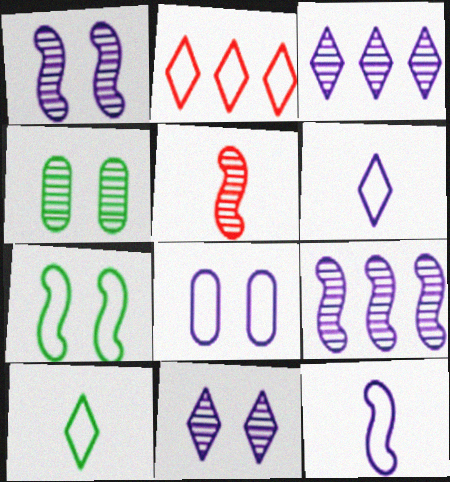[[3, 4, 5]]